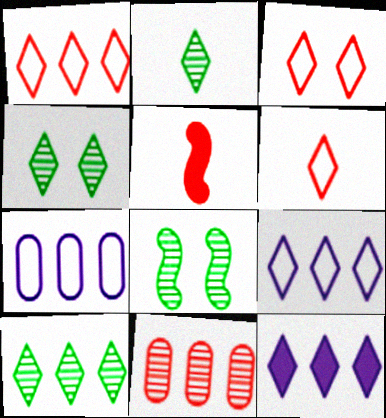[[1, 3, 6], 
[1, 10, 12], 
[2, 3, 12], 
[2, 4, 10], 
[3, 5, 11], 
[4, 5, 7], 
[4, 6, 12]]